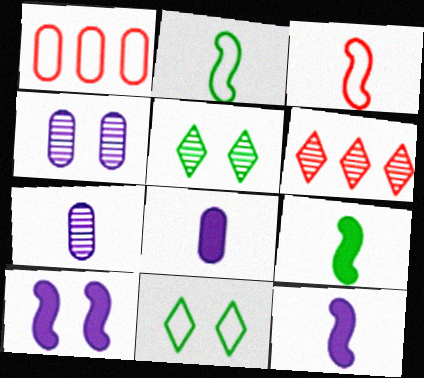[[1, 5, 12]]